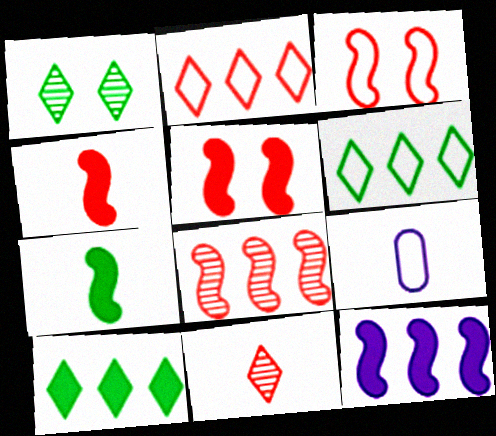[[3, 4, 8], 
[3, 6, 9], 
[5, 7, 12], 
[7, 9, 11]]